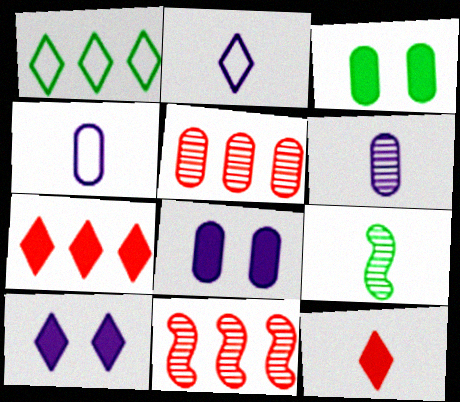[[1, 3, 9], 
[2, 3, 11], 
[3, 4, 5], 
[4, 9, 12]]